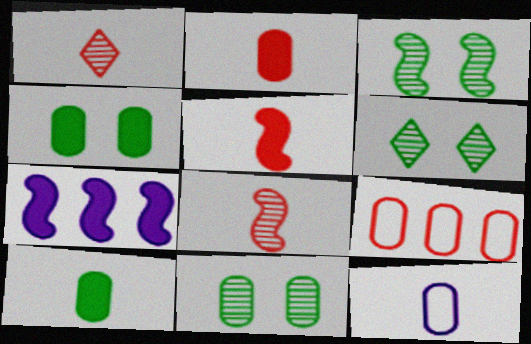[[3, 6, 11]]